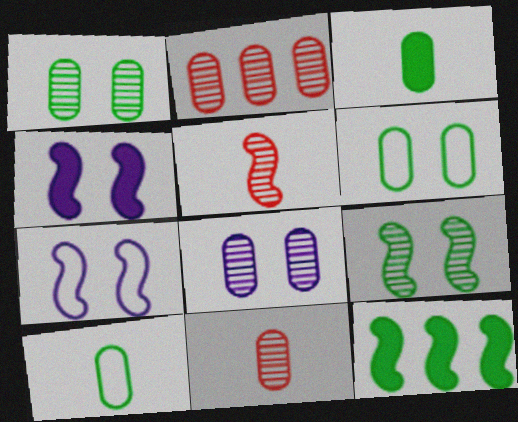[[5, 7, 12]]